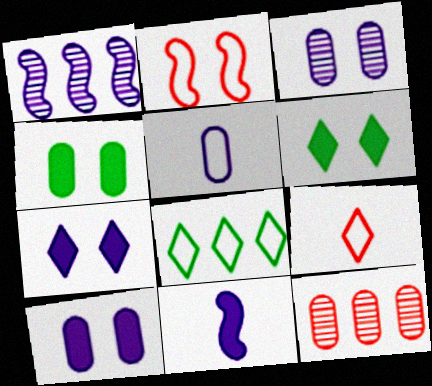[[1, 4, 9], 
[1, 5, 7], 
[2, 3, 6], 
[2, 5, 8], 
[4, 5, 12]]